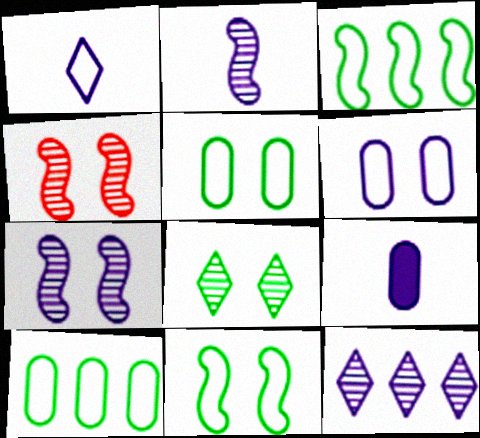[[1, 2, 9]]